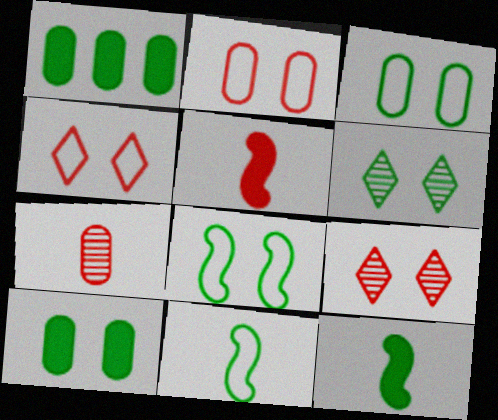[[1, 6, 11], 
[6, 8, 10]]